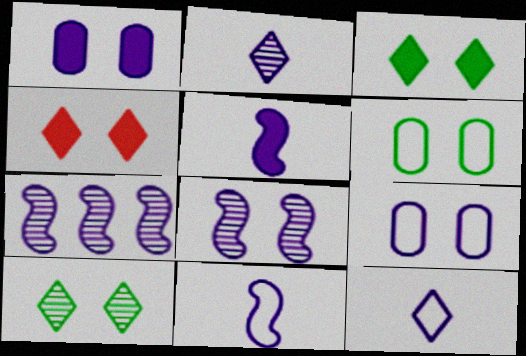[[1, 7, 12], 
[4, 6, 8]]